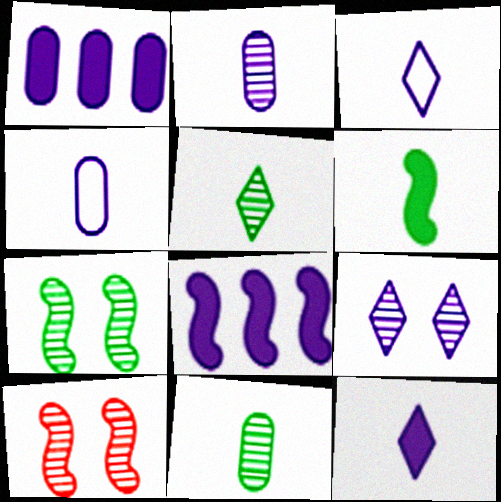[[4, 8, 9]]